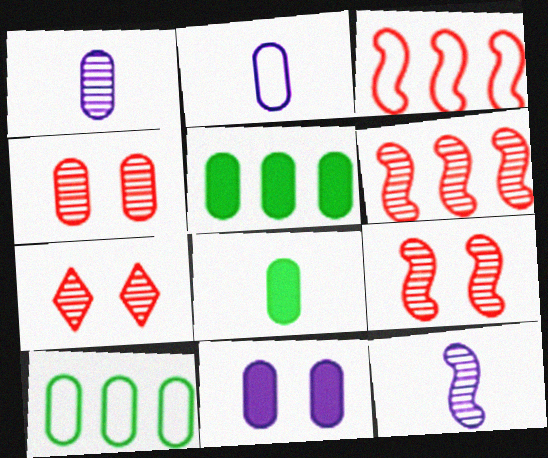[[2, 4, 5], 
[4, 7, 9]]